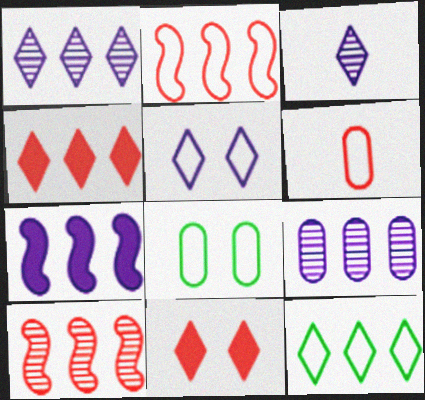[[1, 4, 12], 
[3, 11, 12], 
[6, 10, 11]]